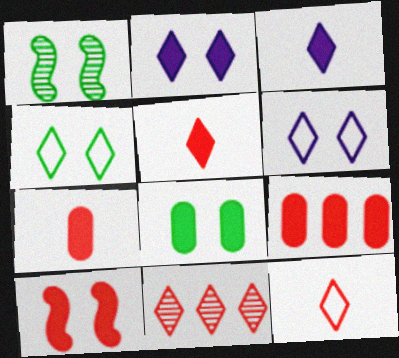[[1, 4, 8], 
[2, 8, 10], 
[3, 4, 11], 
[5, 9, 10]]